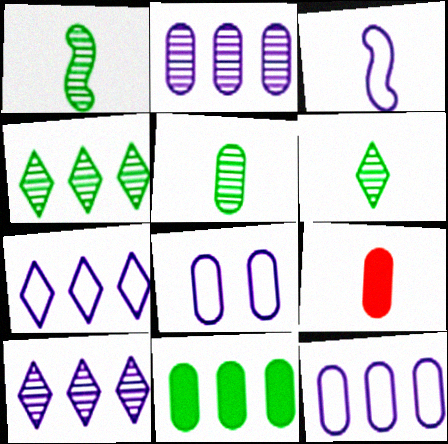[[1, 5, 6], 
[3, 6, 9], 
[3, 7, 8]]